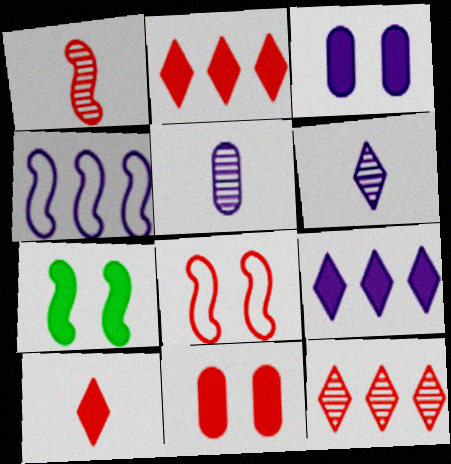[[1, 4, 7], 
[3, 4, 6]]